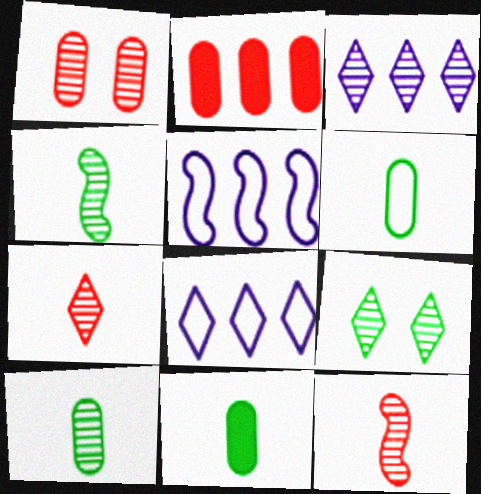[[1, 3, 4], 
[3, 7, 9], 
[6, 10, 11]]